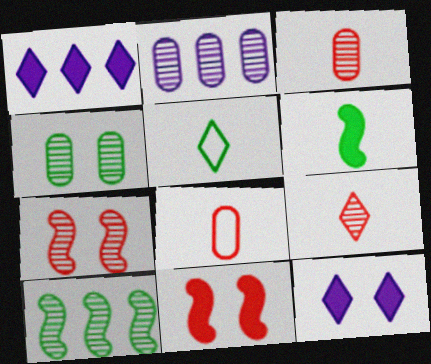[[2, 3, 4], 
[2, 5, 11], 
[8, 10, 12]]